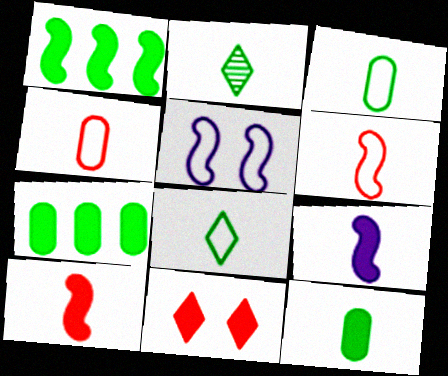[[2, 4, 9], 
[7, 9, 11]]